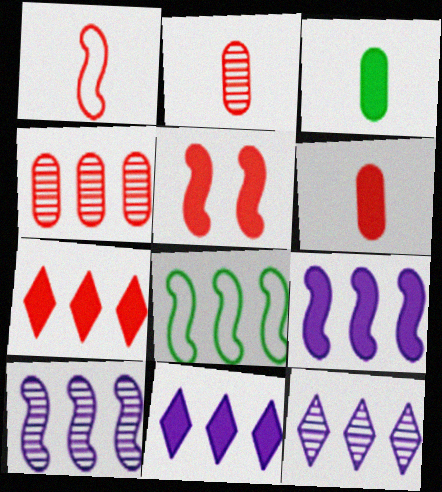[[3, 5, 11], 
[4, 8, 11], 
[5, 6, 7]]